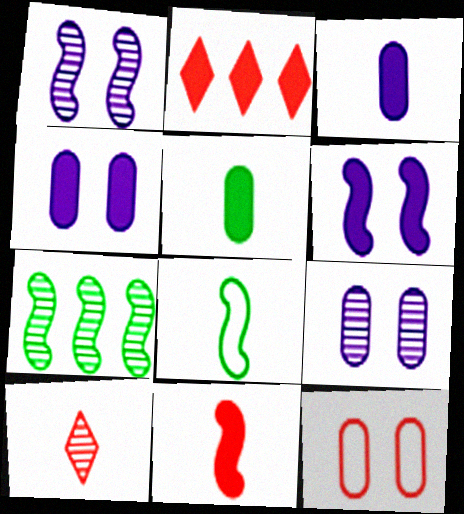[[2, 5, 6], 
[2, 8, 9], 
[3, 8, 10], 
[7, 9, 10]]